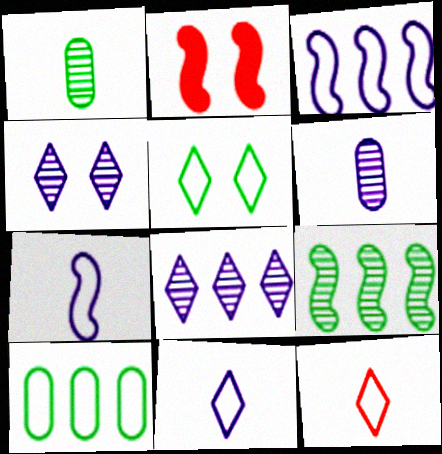[[2, 7, 9]]